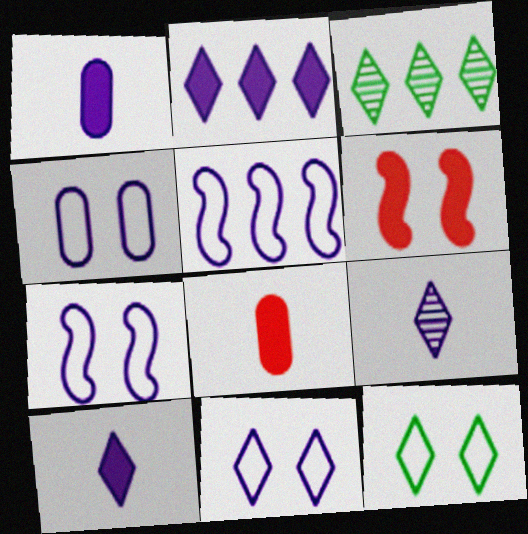[[2, 9, 11], 
[3, 7, 8], 
[4, 7, 11]]